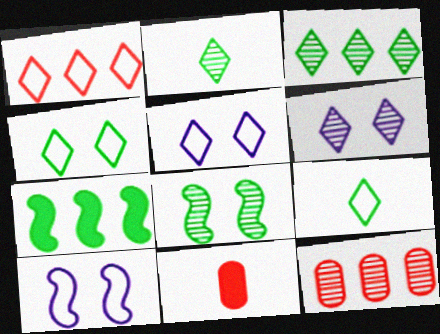[[1, 5, 9], 
[3, 10, 11]]